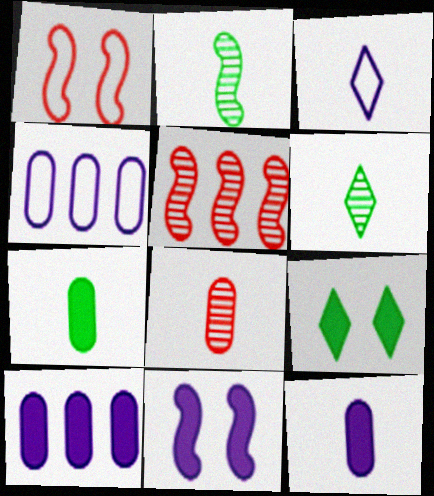[[1, 6, 10]]